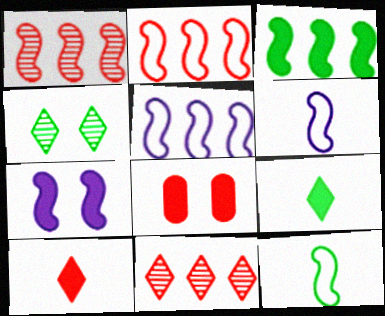[[1, 3, 5], 
[1, 7, 12]]